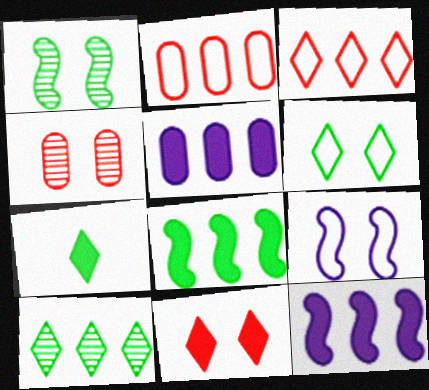[[2, 10, 12], 
[6, 7, 10]]